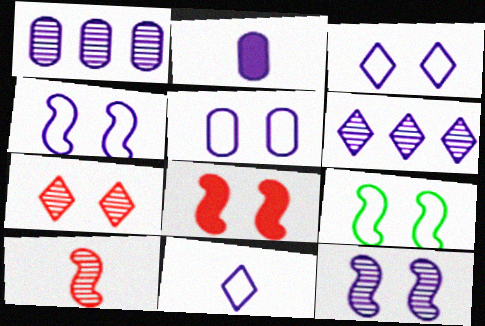[[1, 2, 5], 
[2, 4, 6], 
[3, 4, 5], 
[8, 9, 12]]